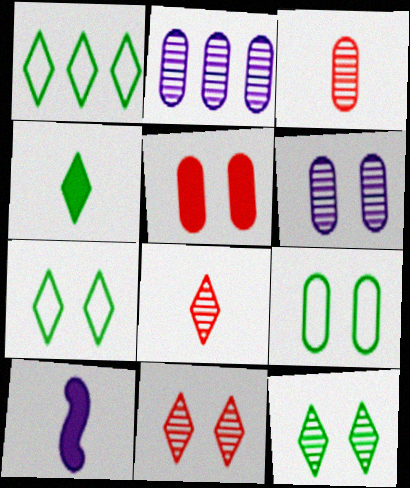[[1, 4, 12], 
[5, 6, 9]]